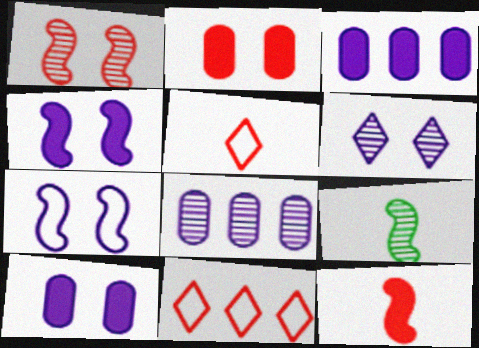[[6, 7, 10], 
[9, 10, 11]]